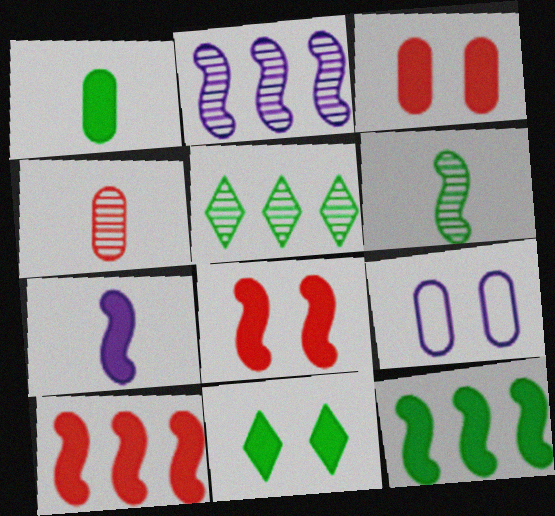[[1, 11, 12], 
[7, 8, 12]]